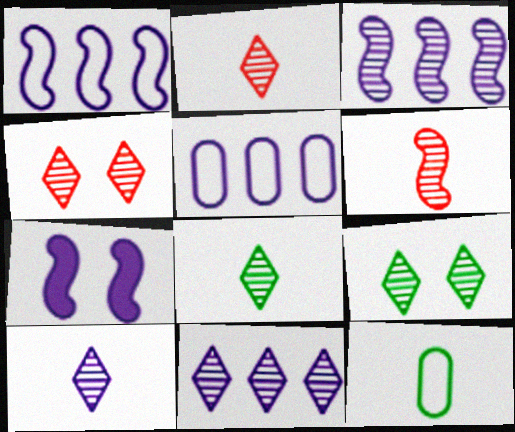[[2, 8, 10], 
[2, 9, 11], 
[4, 8, 11], 
[5, 7, 10]]